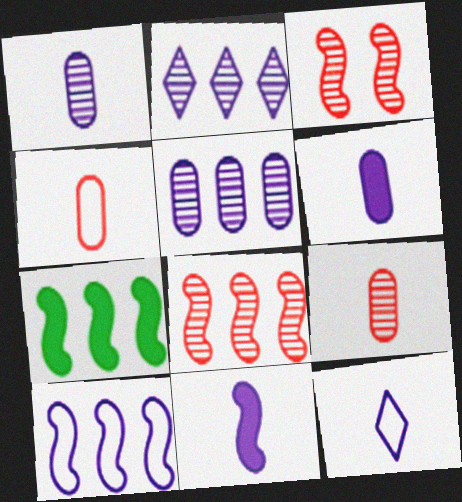[[1, 11, 12], 
[7, 8, 10]]